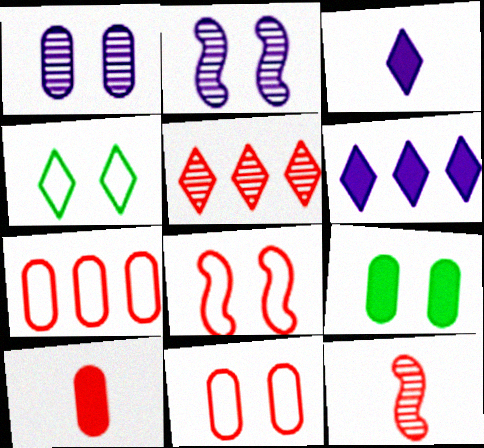[[1, 9, 11], 
[3, 4, 5], 
[5, 8, 10]]